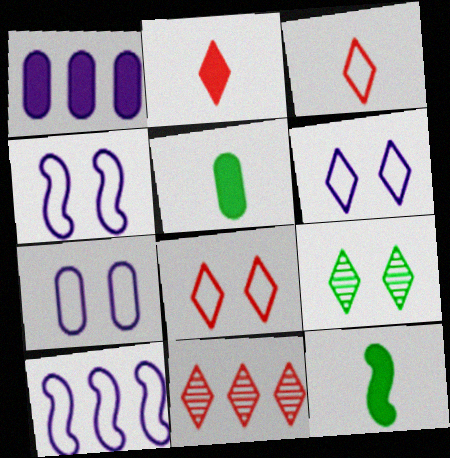[[2, 8, 11], 
[4, 5, 11], 
[4, 6, 7], 
[7, 11, 12]]